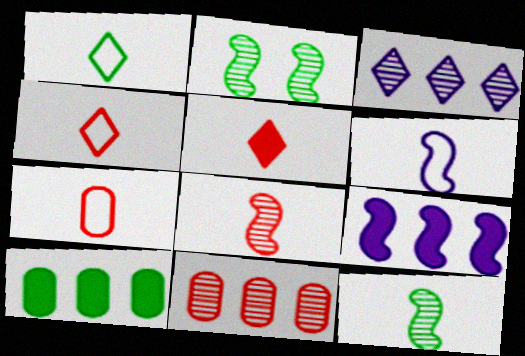[[1, 2, 10], 
[1, 6, 7], 
[5, 7, 8]]